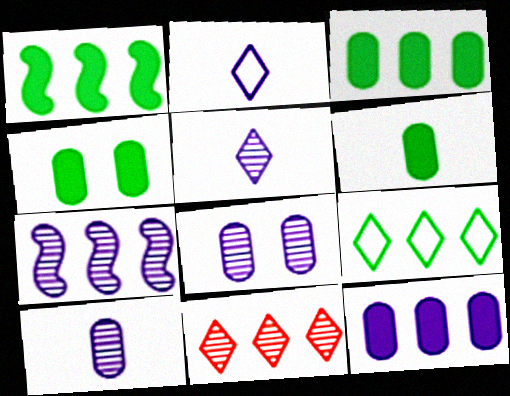[[3, 4, 6], 
[5, 7, 8]]